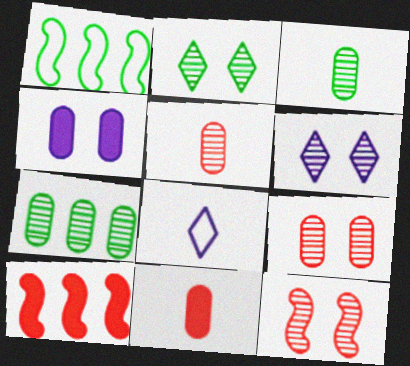[[1, 6, 11]]